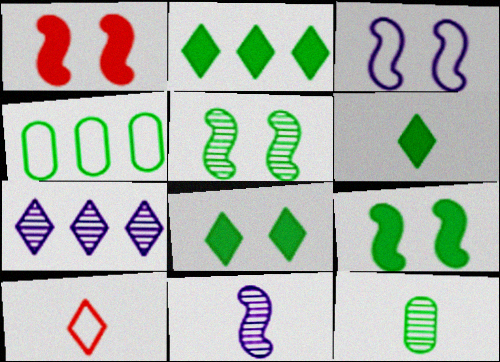[[1, 3, 5], 
[2, 6, 8], 
[3, 4, 10], 
[4, 5, 6], 
[7, 8, 10]]